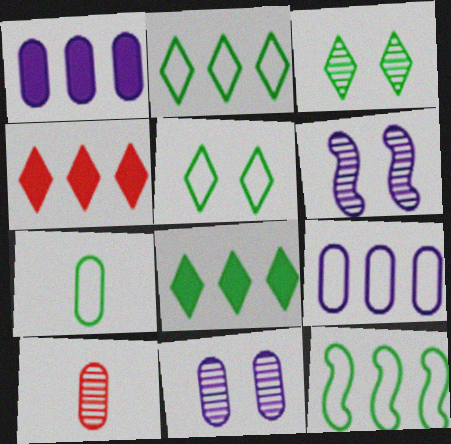[[4, 6, 7], 
[5, 7, 12]]